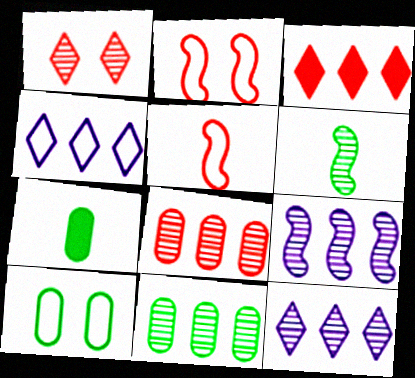[[2, 7, 12], 
[4, 5, 10], 
[7, 10, 11]]